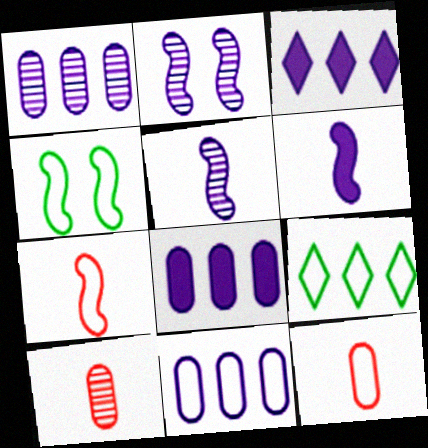[[1, 8, 11], 
[3, 4, 10]]